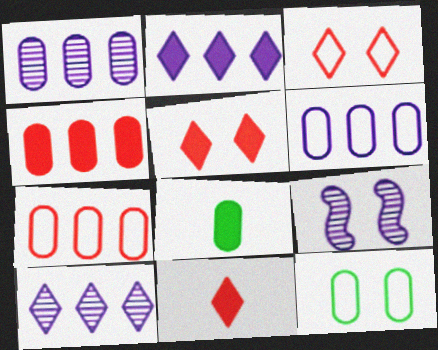[[5, 9, 12]]